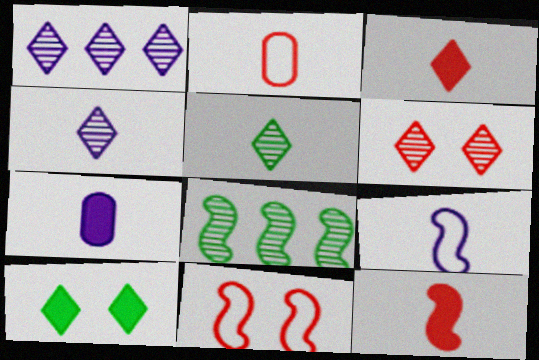[[1, 5, 6], 
[4, 7, 9]]